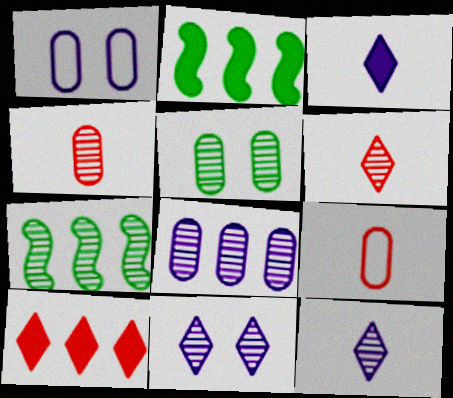[[1, 2, 6], 
[2, 9, 11], 
[4, 5, 8], 
[4, 7, 11]]